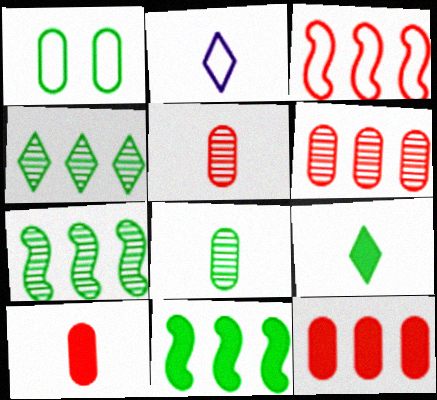[[1, 2, 3], 
[1, 7, 9]]